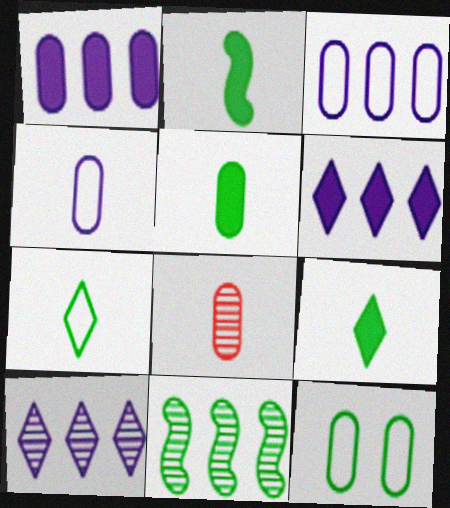[[1, 8, 12], 
[2, 5, 9], 
[4, 5, 8], 
[9, 11, 12]]